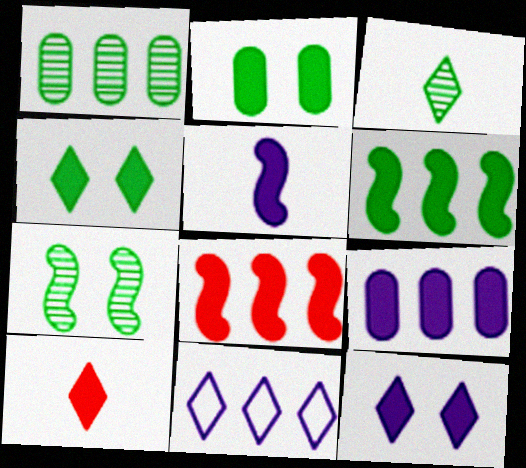[[1, 3, 7], 
[1, 8, 11], 
[5, 9, 12]]